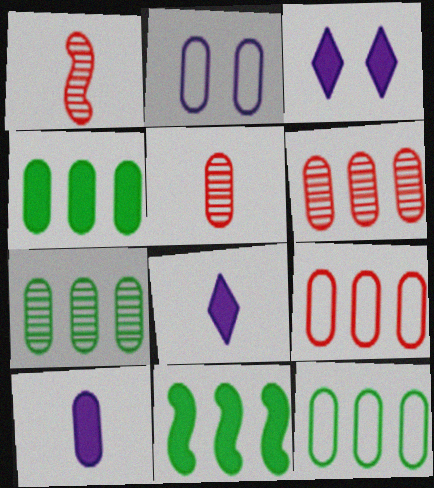[[1, 3, 12], 
[2, 4, 5], 
[4, 7, 12]]